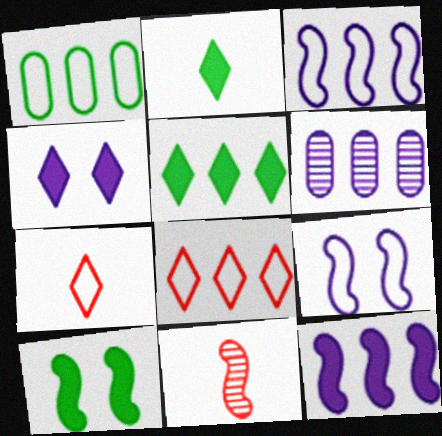[[1, 3, 8], 
[1, 4, 11], 
[1, 7, 9], 
[3, 10, 11], 
[6, 7, 10]]